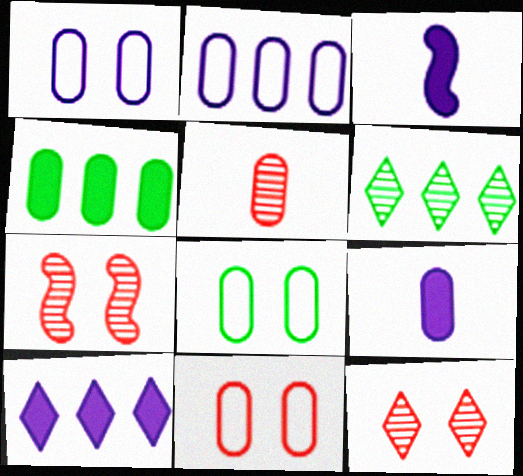[[1, 4, 5], 
[1, 8, 11], 
[3, 6, 11]]